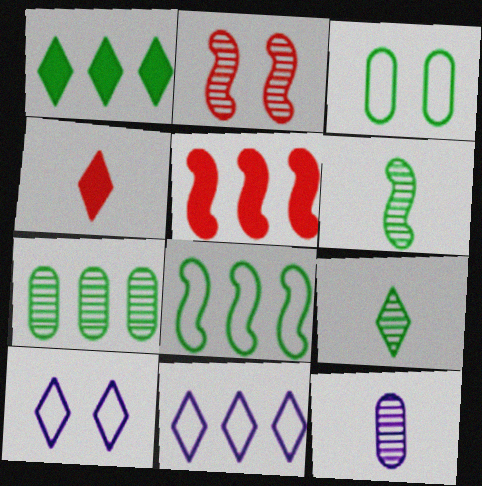[[1, 3, 6], 
[1, 7, 8], 
[5, 7, 11]]